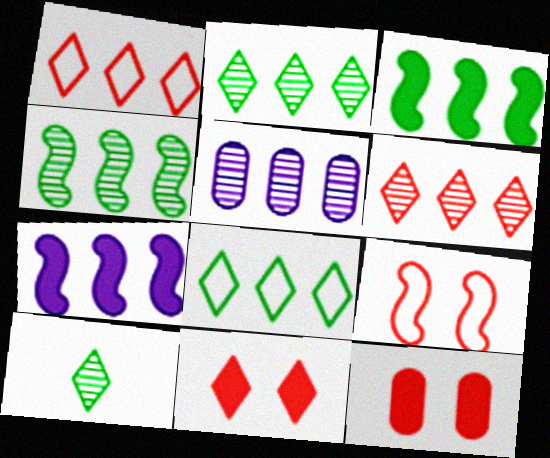[[1, 3, 5], 
[4, 5, 6]]